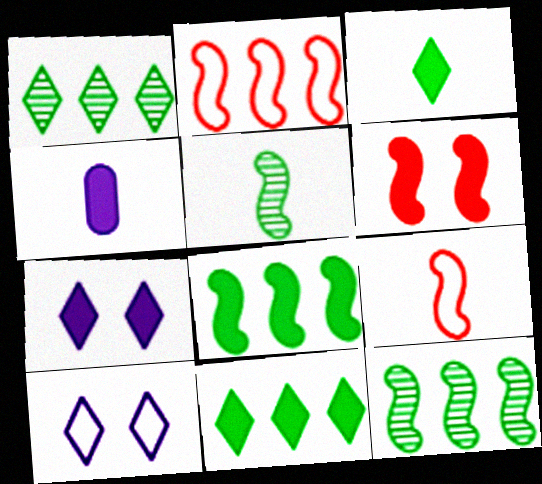[[4, 6, 11]]